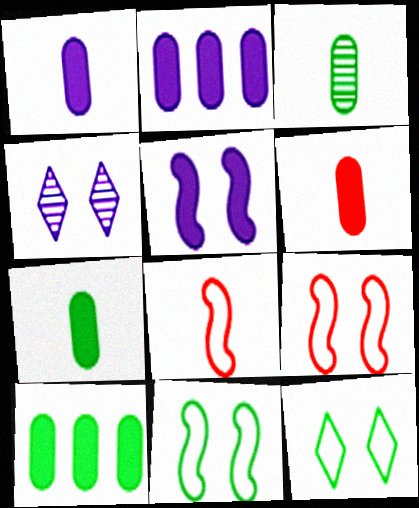[[1, 6, 7], 
[4, 8, 10]]